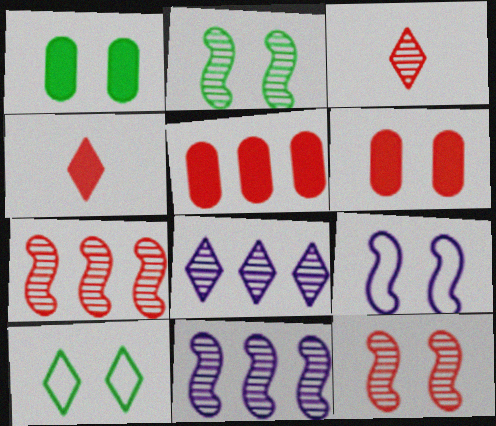[[1, 2, 10], 
[4, 8, 10]]